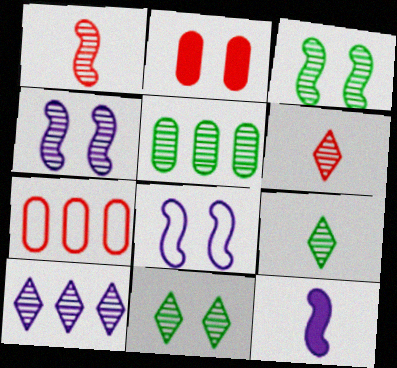[[2, 8, 11], 
[3, 5, 9], 
[4, 5, 6], 
[6, 10, 11], 
[7, 11, 12]]